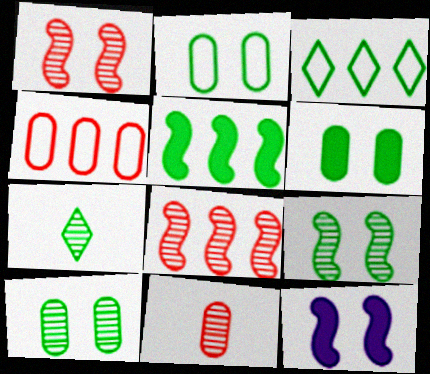[[2, 5, 7], 
[2, 6, 10], 
[3, 11, 12], 
[4, 7, 12]]